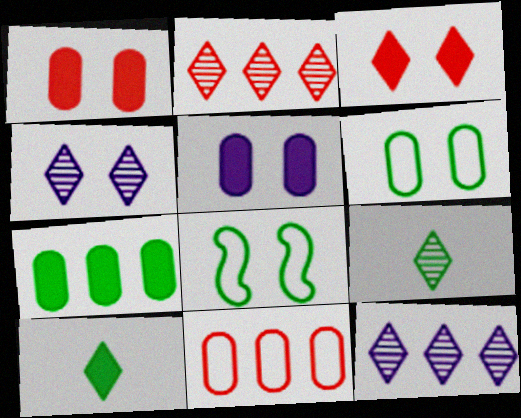[[1, 4, 8], 
[2, 4, 9], 
[7, 8, 9]]